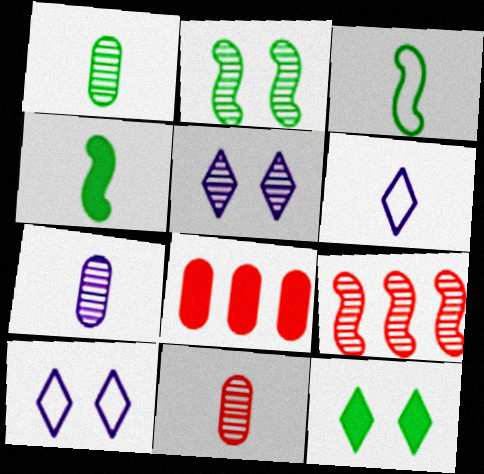[[1, 5, 9], 
[1, 7, 11], 
[2, 6, 8], 
[3, 5, 8], 
[4, 6, 11]]